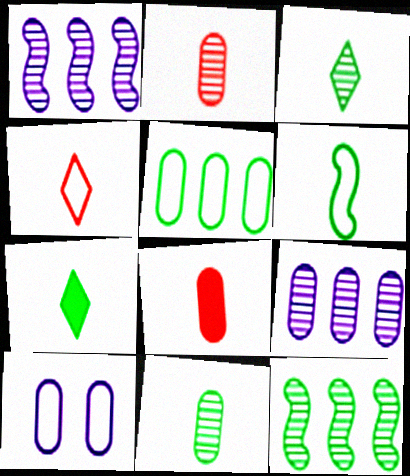[[6, 7, 11]]